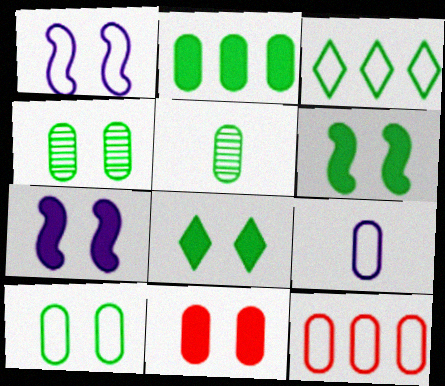[[2, 5, 10], 
[3, 5, 6], 
[7, 8, 11], 
[9, 10, 12]]